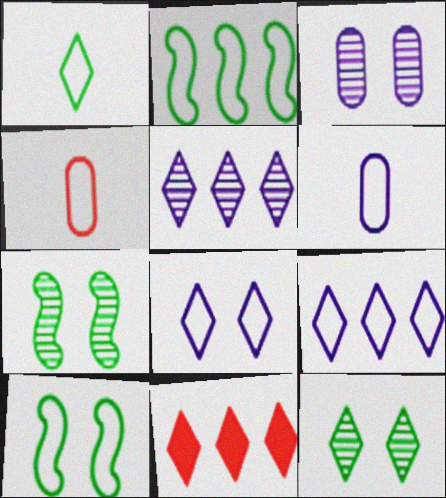[[2, 4, 8], 
[4, 9, 10], 
[6, 7, 11]]